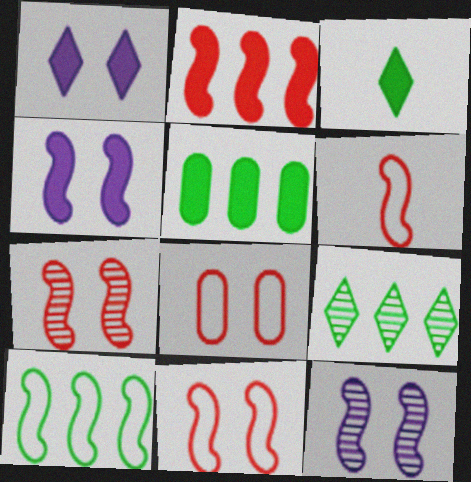[[2, 6, 7], 
[5, 9, 10]]